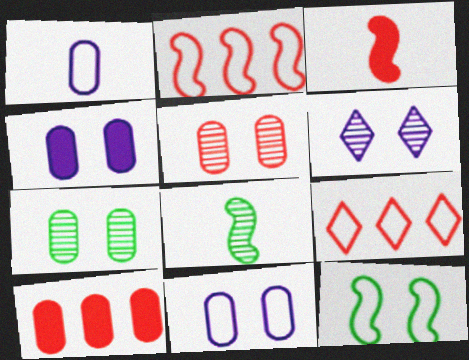[[1, 7, 10], 
[1, 9, 12], 
[3, 5, 9], 
[4, 8, 9]]